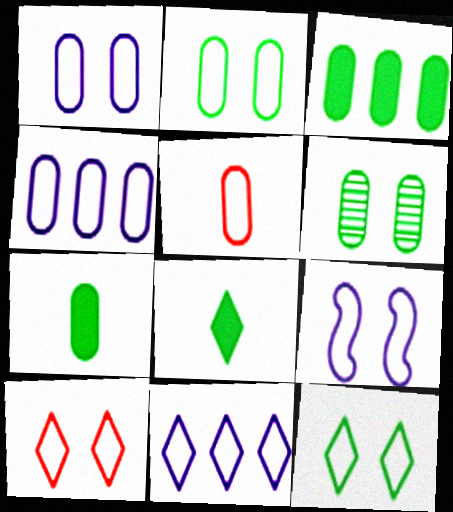[[2, 4, 5], 
[2, 9, 10]]